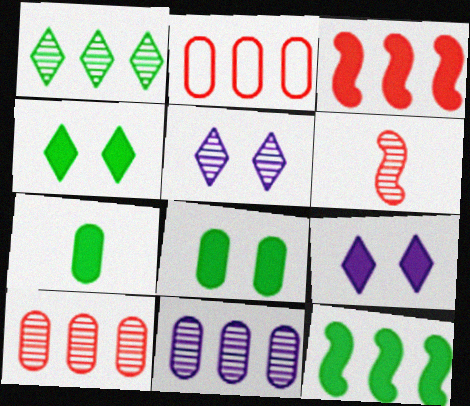[[3, 7, 9], 
[4, 7, 12]]